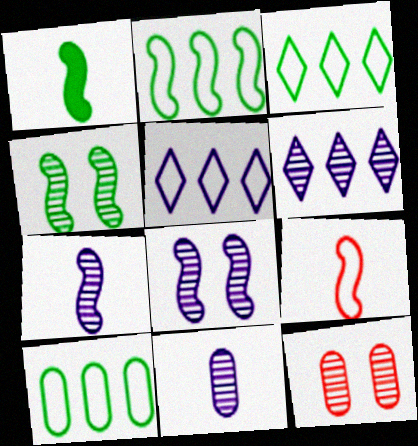[[1, 2, 4], 
[1, 5, 12], 
[1, 7, 9], 
[2, 3, 10], 
[6, 8, 11]]